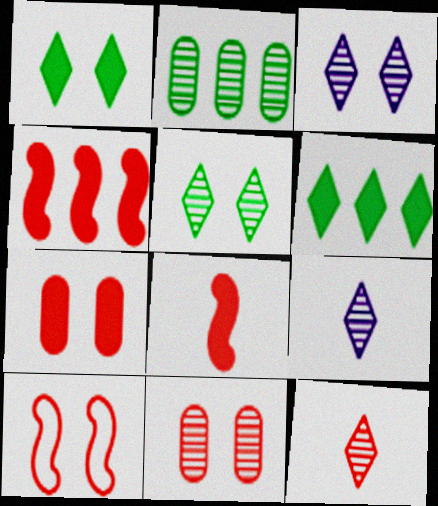[]